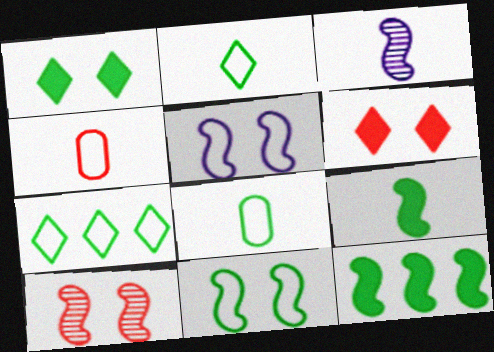[[4, 5, 7], 
[7, 8, 11]]